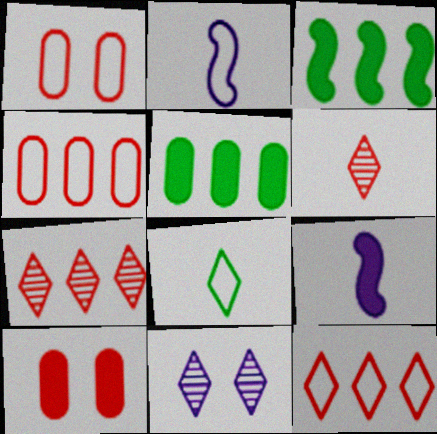[]